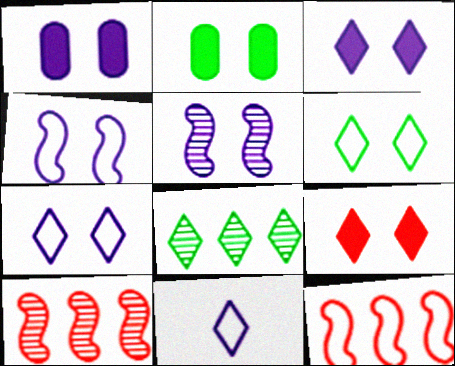[[1, 5, 7], 
[2, 10, 11], 
[8, 9, 11]]